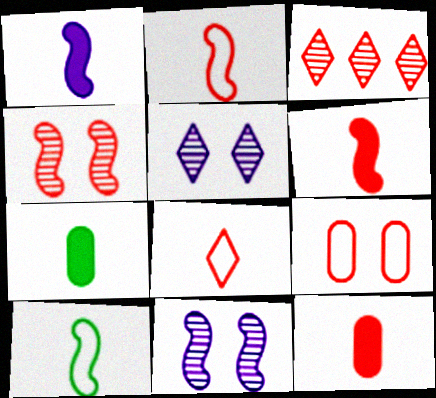[[3, 6, 9]]